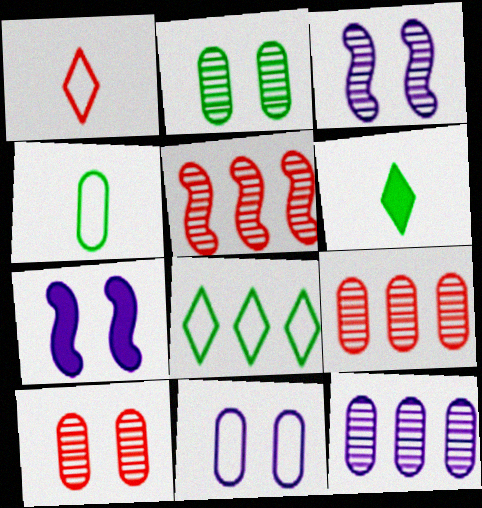[[5, 6, 11]]